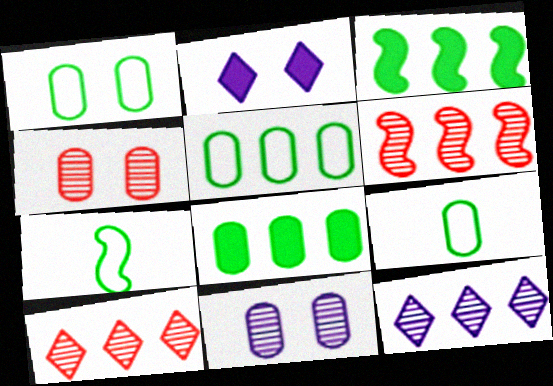[[1, 5, 9], 
[2, 6, 9]]